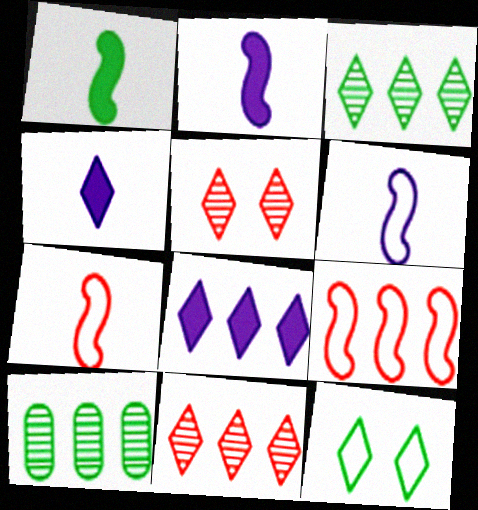[[1, 10, 12], 
[4, 11, 12], 
[8, 9, 10]]